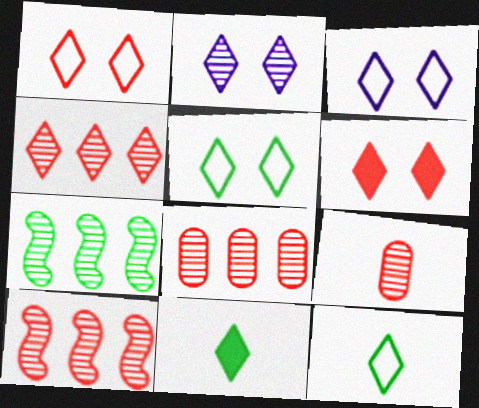[[1, 3, 5], 
[2, 5, 6], 
[2, 7, 9], 
[3, 4, 11], 
[4, 8, 10]]